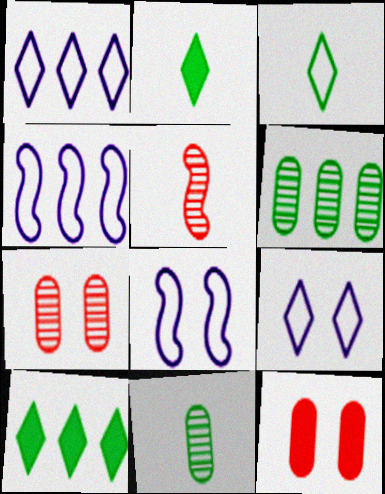[[2, 4, 7]]